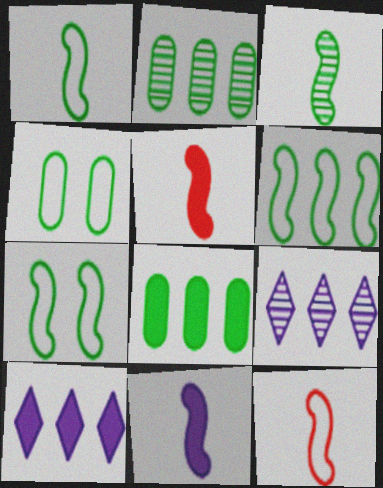[[1, 6, 7], 
[3, 11, 12], 
[4, 5, 9]]